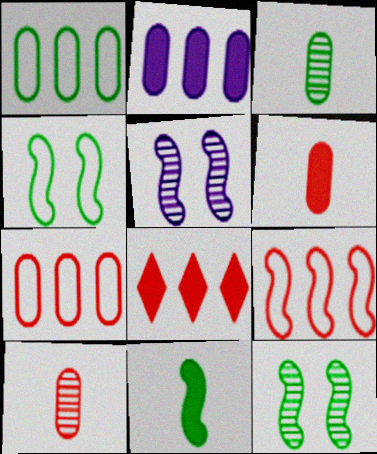[[5, 9, 11]]